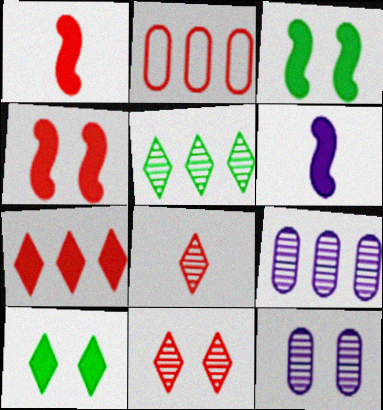[[1, 2, 11], 
[2, 4, 8]]